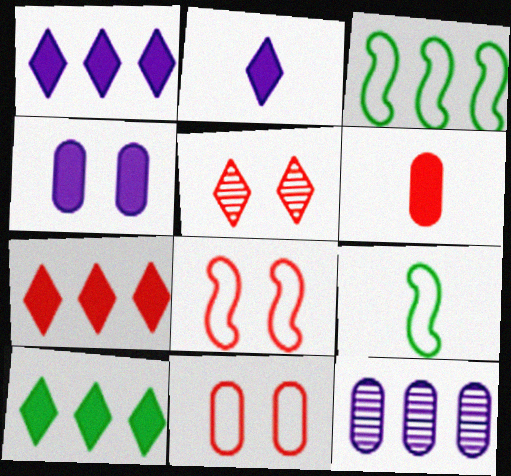[[1, 7, 10], 
[3, 7, 12]]